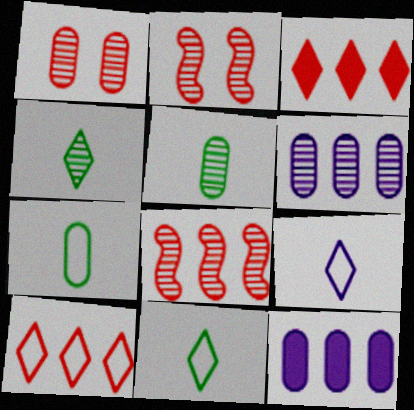[[1, 5, 6], 
[1, 7, 12], 
[2, 4, 6], 
[2, 11, 12]]